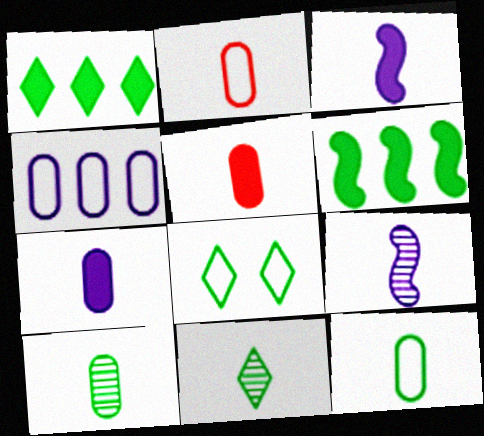[[1, 8, 11], 
[2, 3, 11], 
[2, 7, 10], 
[6, 8, 10]]